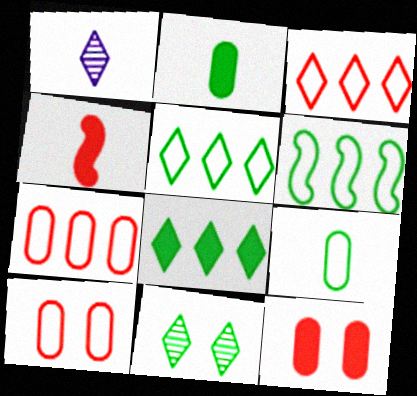[[1, 4, 9], 
[1, 6, 12], 
[2, 6, 11]]